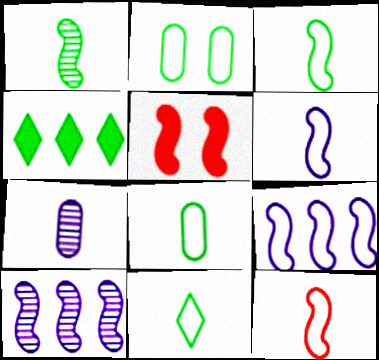[[1, 2, 4], 
[1, 5, 9], 
[3, 5, 10], 
[3, 6, 12], 
[3, 8, 11]]